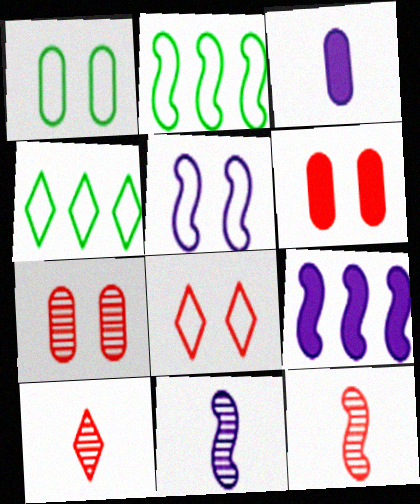[[1, 5, 8], 
[1, 9, 10], 
[4, 6, 11], 
[5, 9, 11]]